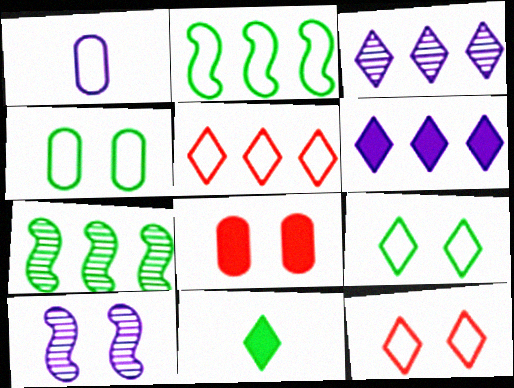[[1, 2, 12], 
[1, 6, 10], 
[3, 11, 12], 
[4, 7, 11], 
[8, 9, 10]]